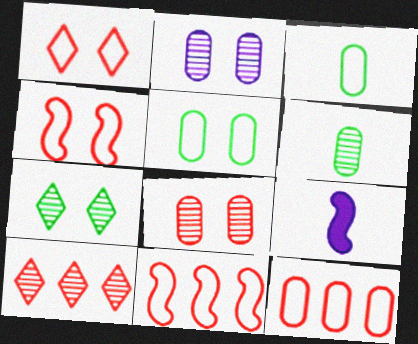[[5, 9, 10], 
[7, 9, 12]]